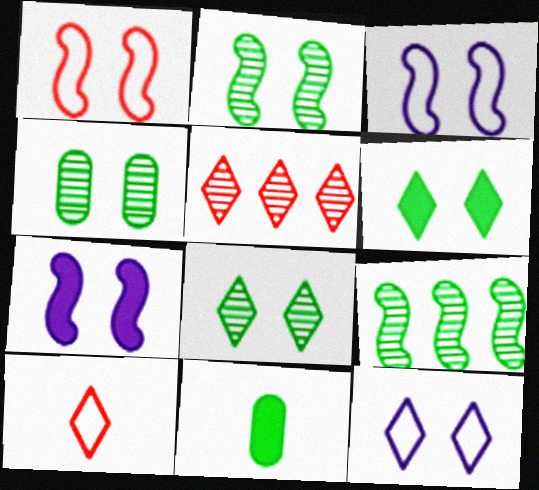[[1, 2, 7], 
[2, 4, 8], 
[3, 5, 11]]